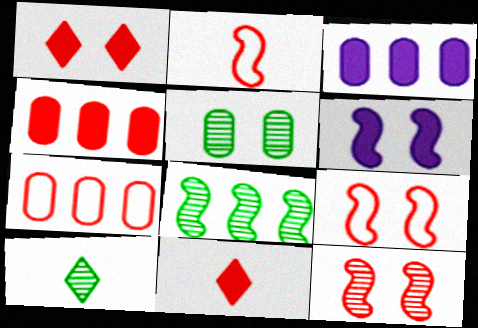[[2, 6, 8], 
[3, 9, 10], 
[5, 8, 10], 
[6, 7, 10], 
[7, 11, 12]]